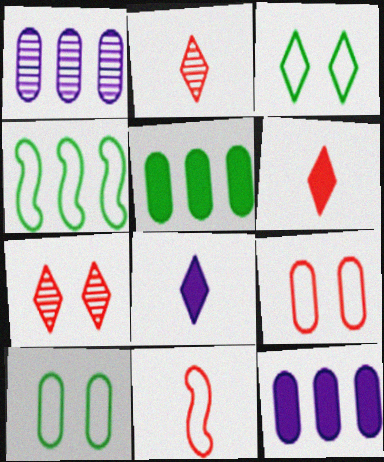[]